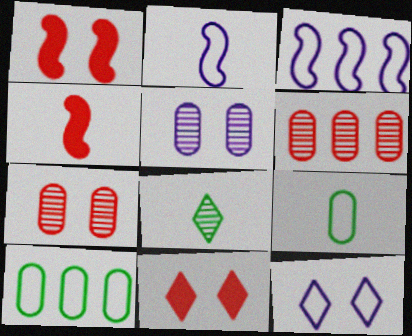[]